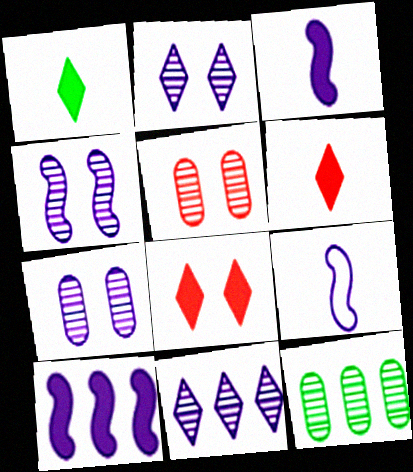[[2, 4, 7], 
[4, 9, 10], 
[8, 9, 12]]